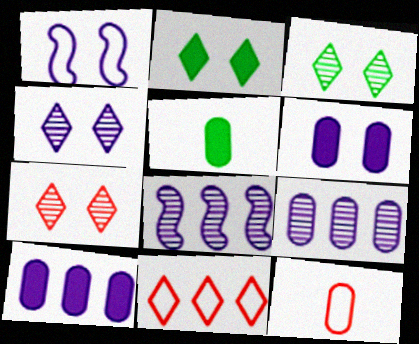[[1, 4, 6], 
[2, 8, 12], 
[3, 4, 7]]